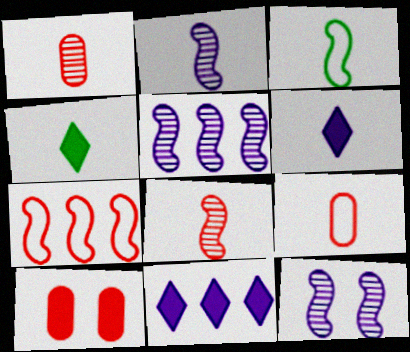[[1, 3, 6], 
[2, 4, 9], 
[2, 5, 12]]